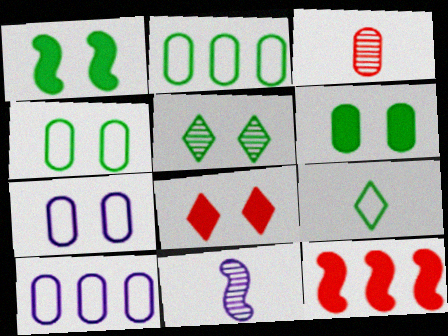[[1, 4, 5], 
[2, 8, 11], 
[3, 6, 10]]